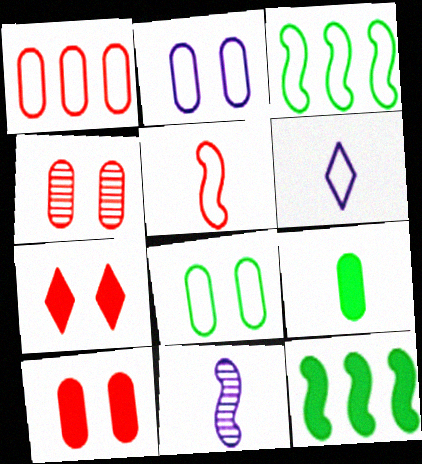[[4, 6, 12]]